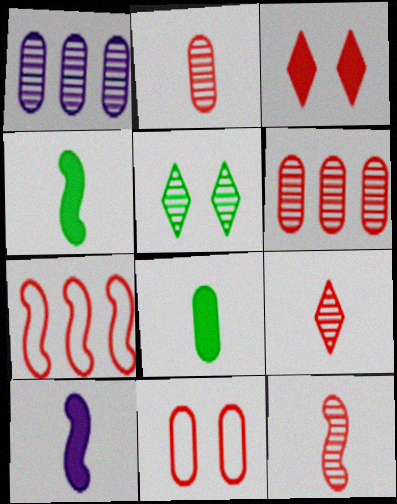[[1, 5, 12], 
[1, 8, 11], 
[2, 3, 7], 
[2, 9, 12]]